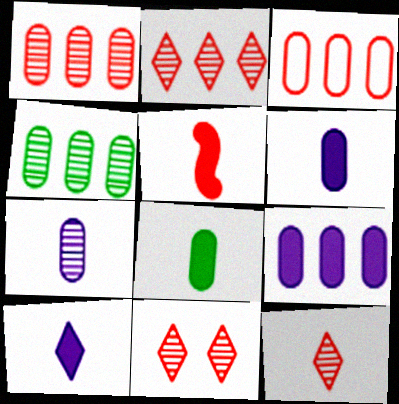[[2, 11, 12], 
[3, 4, 9], 
[3, 5, 11], 
[5, 8, 10]]